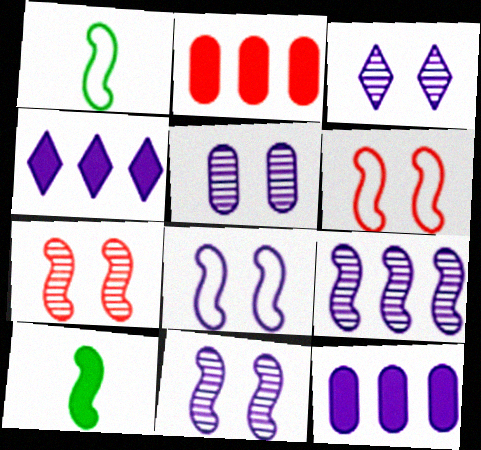[[1, 2, 3], 
[3, 5, 11], 
[6, 9, 10]]